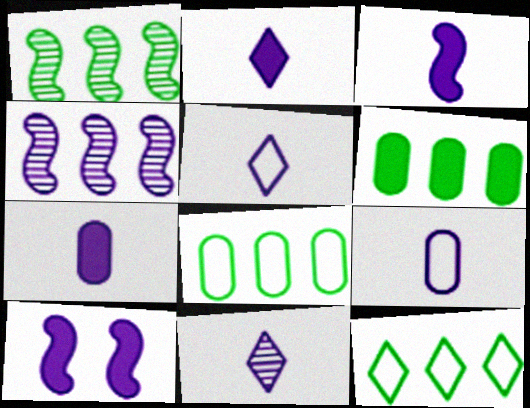[[1, 6, 12], 
[2, 3, 7], 
[2, 5, 11], 
[3, 9, 11]]